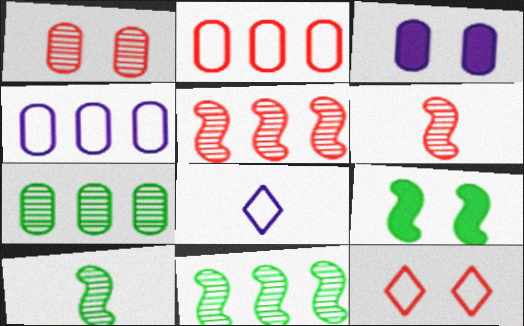[]